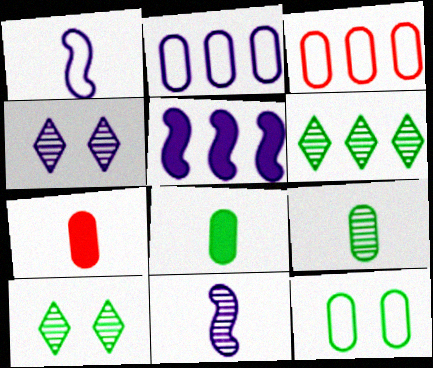[[3, 5, 6]]